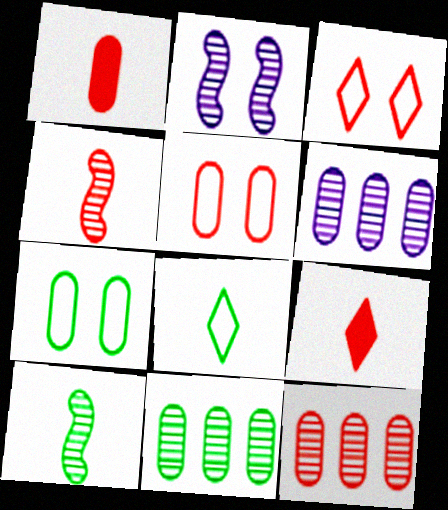[[1, 5, 12], 
[1, 6, 7], 
[6, 11, 12]]